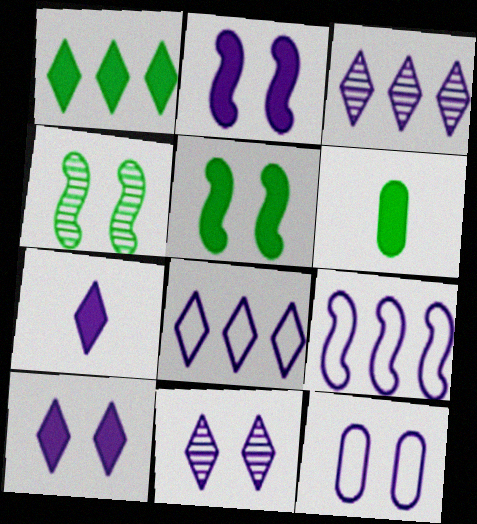[[1, 5, 6], 
[2, 11, 12], 
[7, 8, 11]]